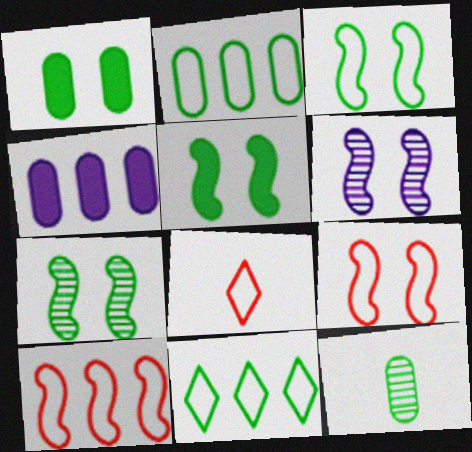[[1, 2, 12], 
[3, 5, 7], 
[4, 7, 8], 
[5, 6, 9], 
[5, 11, 12]]